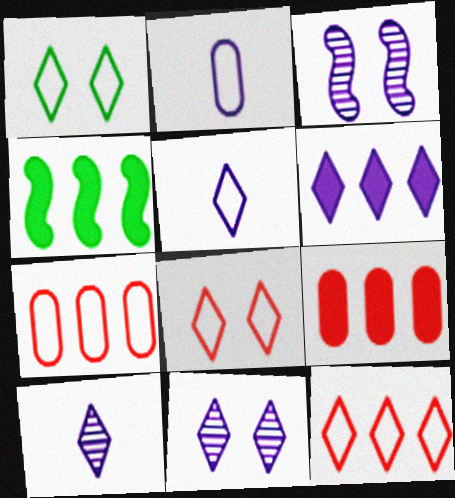[[1, 5, 12], 
[2, 3, 6], 
[4, 6, 9], 
[5, 6, 11]]